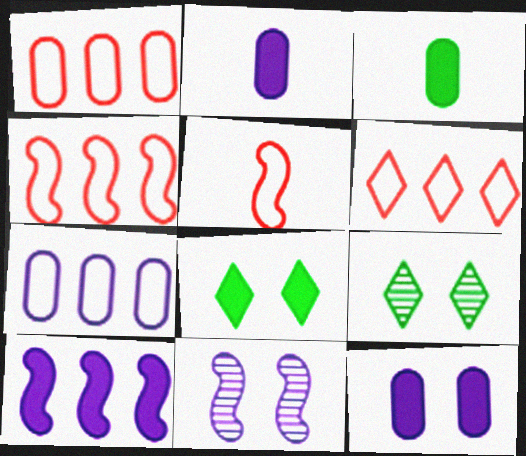[[1, 4, 6], 
[2, 4, 9], 
[3, 6, 11]]